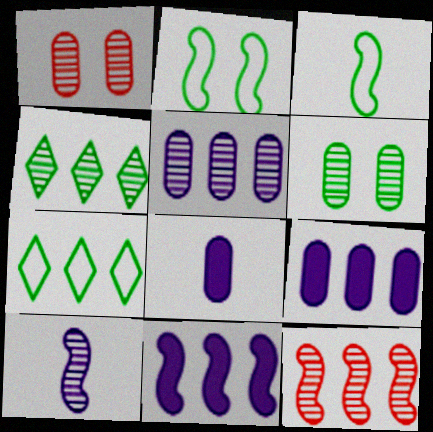[[1, 4, 10], 
[4, 5, 12], 
[7, 9, 12]]